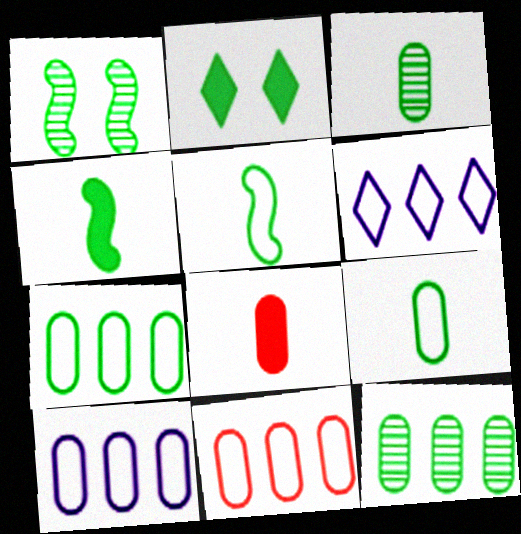[[1, 6, 8], 
[2, 5, 12], 
[7, 10, 11]]